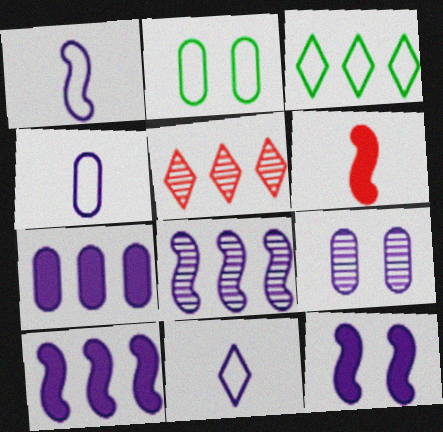[[1, 4, 11], 
[1, 8, 12], 
[3, 6, 9], 
[4, 7, 9], 
[9, 10, 11]]